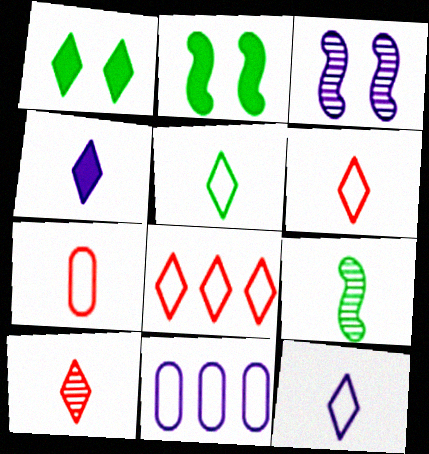[[2, 10, 11], 
[3, 4, 11], 
[4, 5, 10], 
[4, 7, 9], 
[5, 6, 12]]